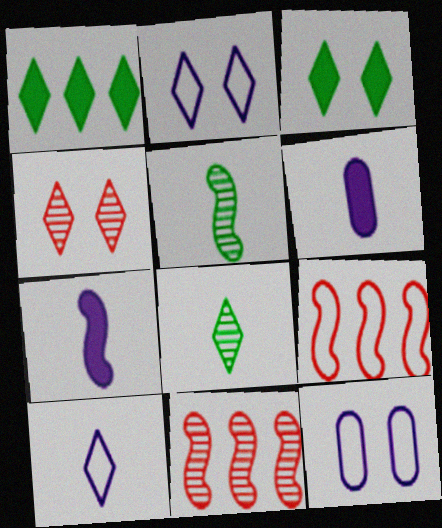[[1, 4, 10], 
[2, 3, 4]]